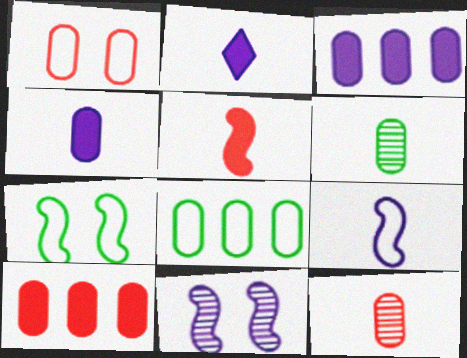[[1, 3, 6], 
[1, 10, 12]]